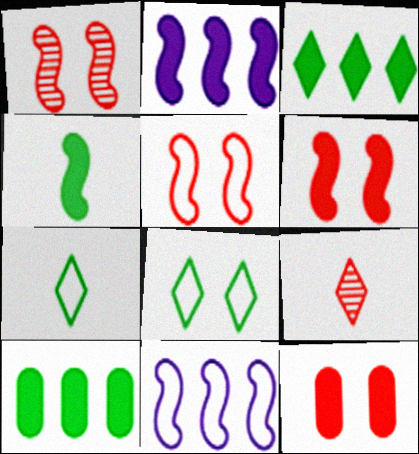[[1, 4, 11], 
[1, 5, 6], 
[2, 4, 6]]